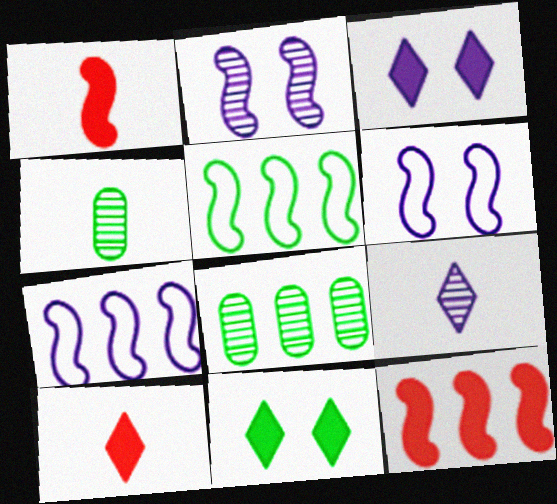[[1, 2, 5], 
[4, 5, 11], 
[6, 8, 10]]